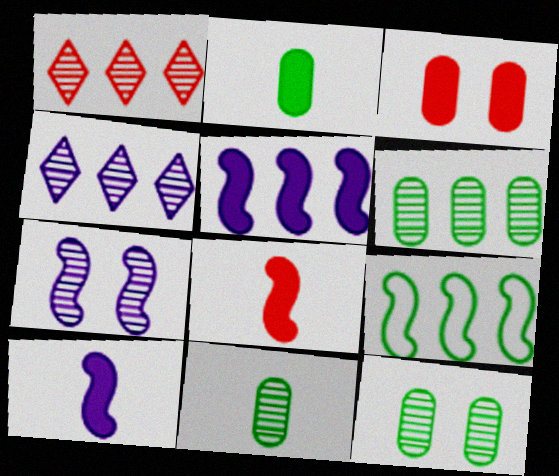[[1, 7, 11], 
[6, 11, 12], 
[7, 8, 9]]